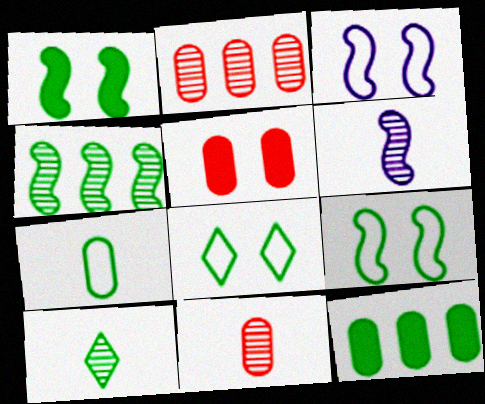[[6, 10, 11], 
[9, 10, 12]]